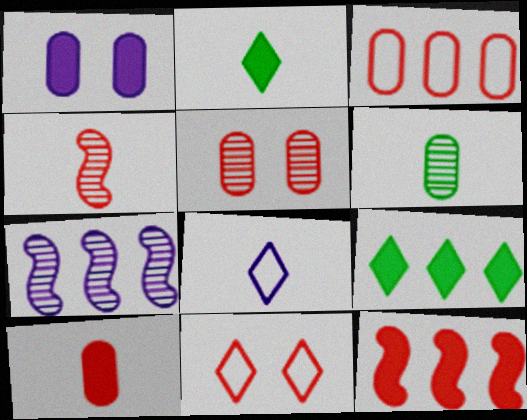[[1, 2, 12], 
[1, 3, 6], 
[1, 7, 8], 
[3, 5, 10], 
[3, 7, 9]]